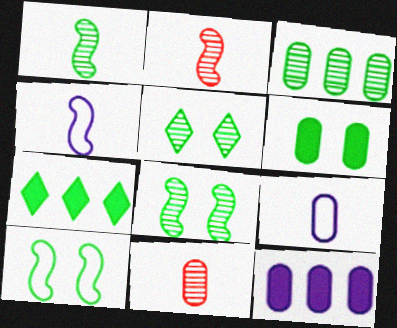[[1, 3, 5], 
[5, 6, 10]]